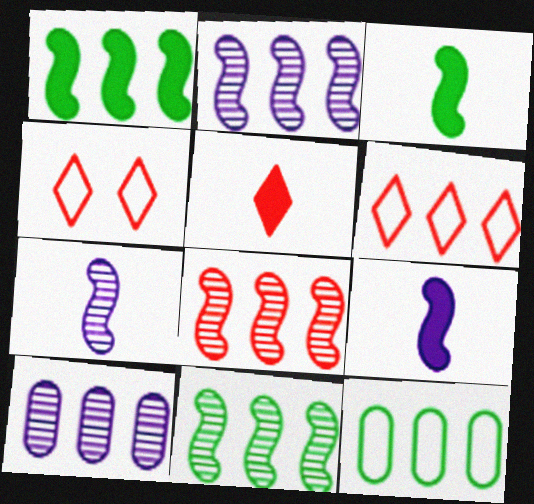[[1, 6, 10], 
[2, 8, 11], 
[3, 4, 10]]